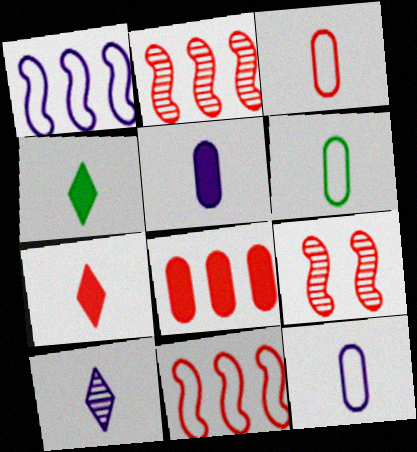[[3, 6, 12]]